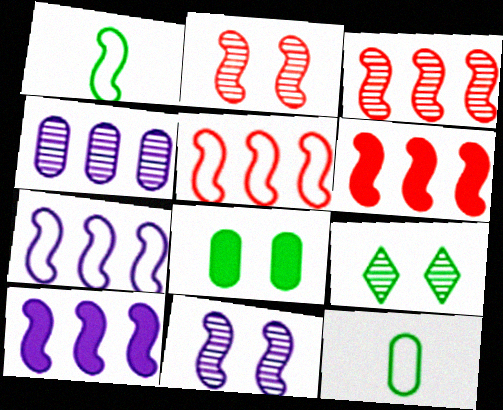[[1, 2, 10], 
[1, 6, 11], 
[3, 5, 6]]